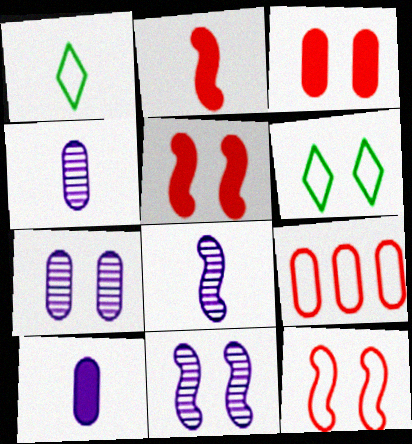[[1, 2, 4], 
[3, 6, 11], 
[5, 6, 7]]